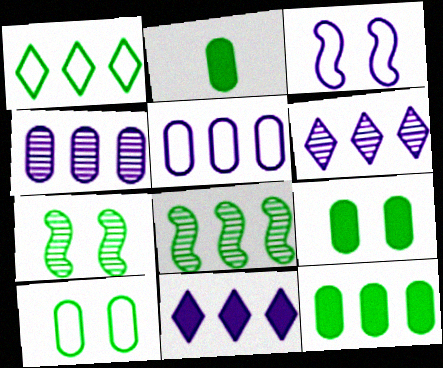[[1, 2, 7], 
[1, 8, 12], 
[2, 9, 12]]